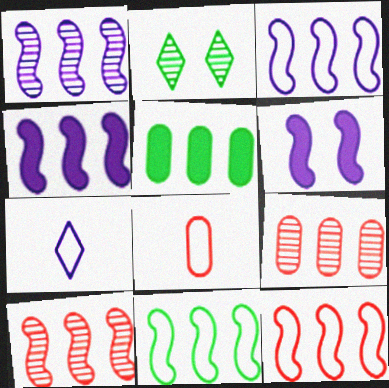[[1, 3, 4], 
[2, 4, 8], 
[3, 11, 12], 
[4, 10, 11]]